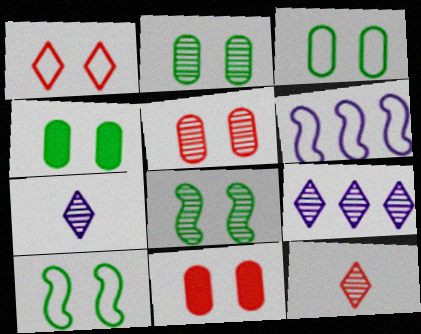[[2, 3, 4], 
[4, 6, 12]]